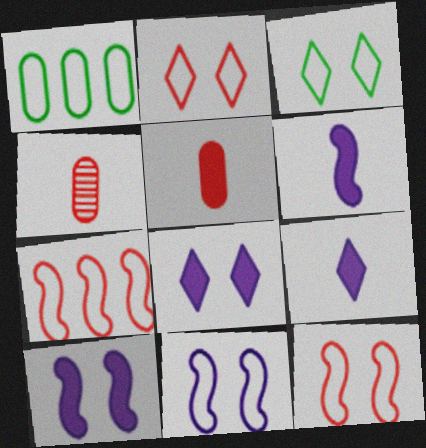[]